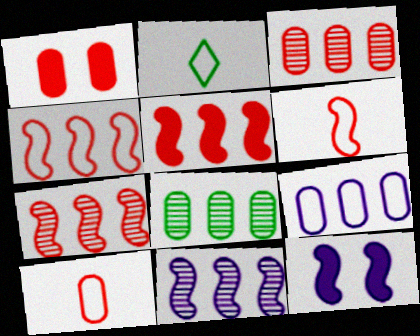[[1, 2, 11], 
[1, 3, 10], 
[2, 3, 12], 
[4, 5, 7]]